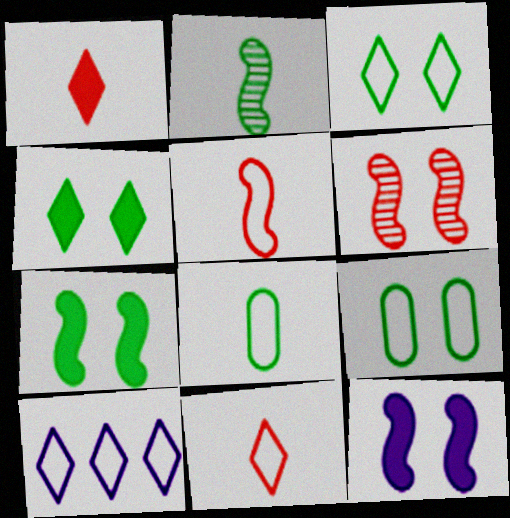[[3, 10, 11], 
[5, 9, 10]]